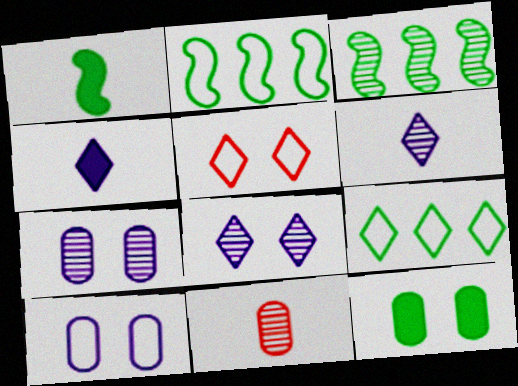[[3, 8, 11]]